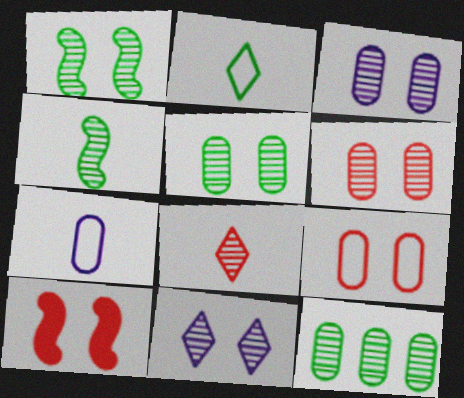[[1, 6, 11], 
[3, 5, 6]]